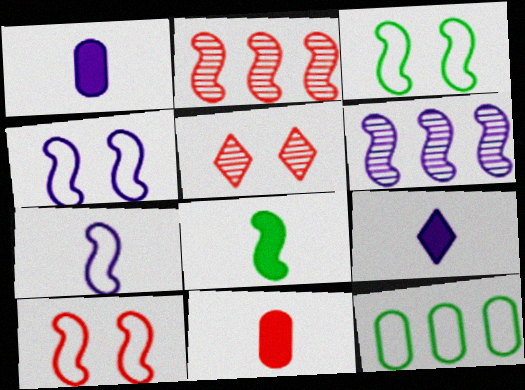[[2, 4, 8], 
[3, 4, 10], 
[6, 8, 10], 
[8, 9, 11]]